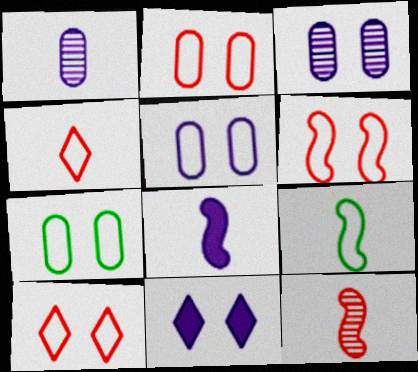[[2, 5, 7], 
[2, 6, 10], 
[8, 9, 12]]